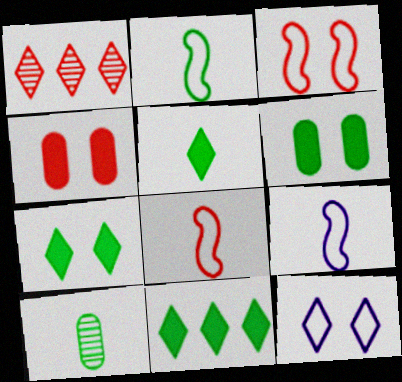[[1, 4, 8], 
[1, 5, 12], 
[1, 6, 9], 
[2, 5, 10], 
[2, 8, 9], 
[5, 7, 11]]